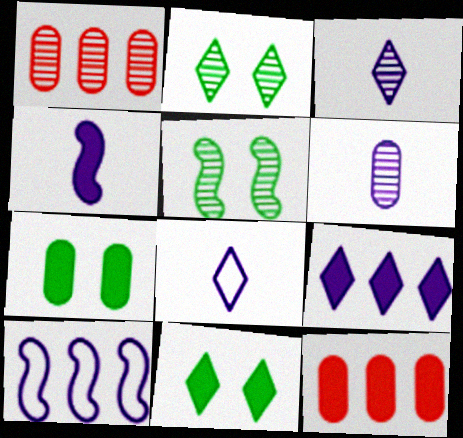[[1, 3, 5], 
[4, 6, 8], 
[4, 11, 12], 
[5, 8, 12]]